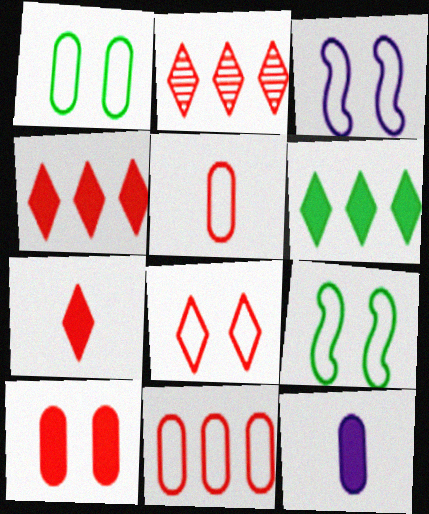[[1, 3, 8], 
[2, 7, 8], 
[2, 9, 12]]